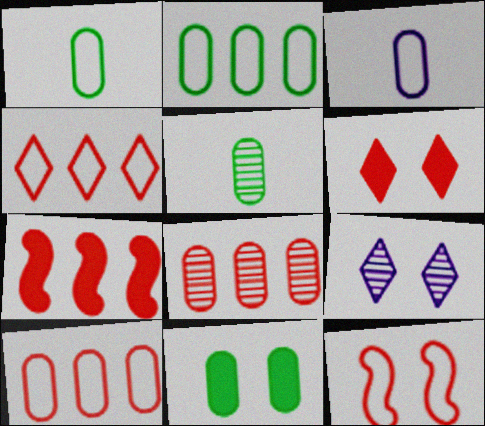[[1, 7, 9], 
[2, 5, 11], 
[3, 8, 11], 
[4, 7, 8], 
[9, 11, 12]]